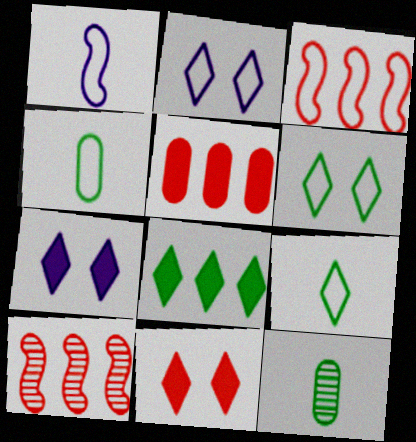[[2, 3, 4], 
[3, 7, 12], 
[4, 7, 10]]